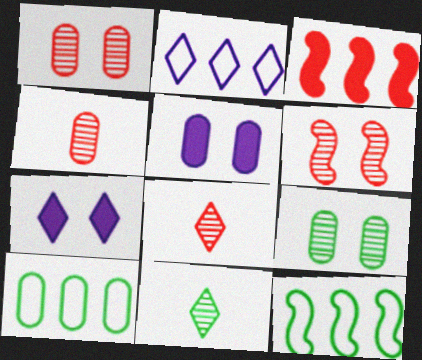[[4, 5, 10], 
[4, 7, 12], 
[5, 8, 12]]